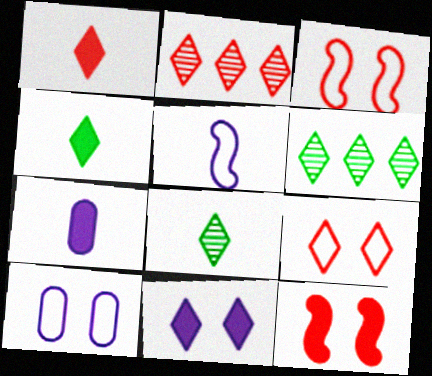[[1, 2, 9], 
[3, 6, 7]]